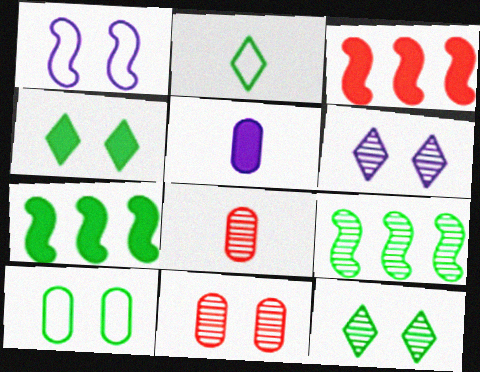[[1, 4, 11], 
[3, 4, 5], 
[6, 8, 9]]